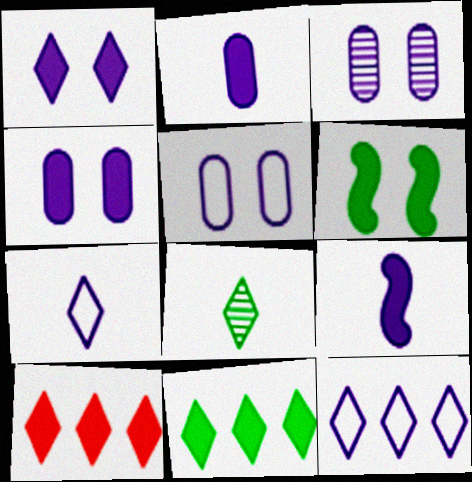[[2, 6, 10], 
[3, 4, 5], 
[3, 9, 12]]